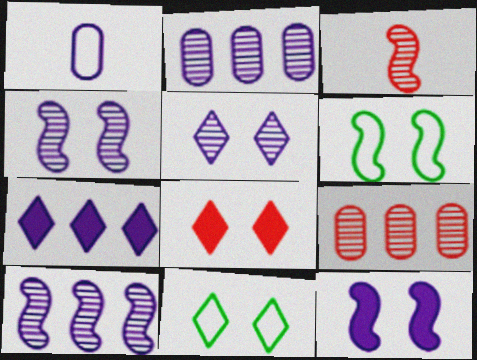[[1, 4, 7], 
[5, 8, 11]]